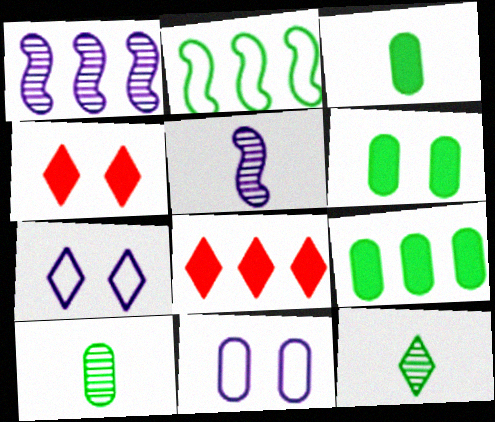[[2, 6, 12], 
[3, 6, 9], 
[7, 8, 12]]